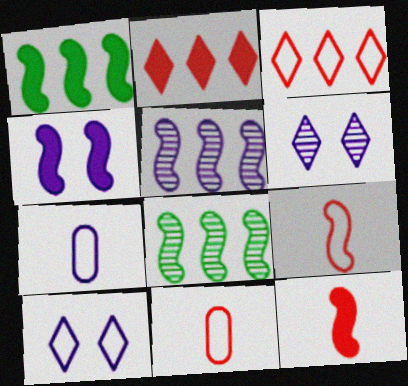[[1, 4, 12], 
[1, 6, 11], 
[4, 8, 9]]